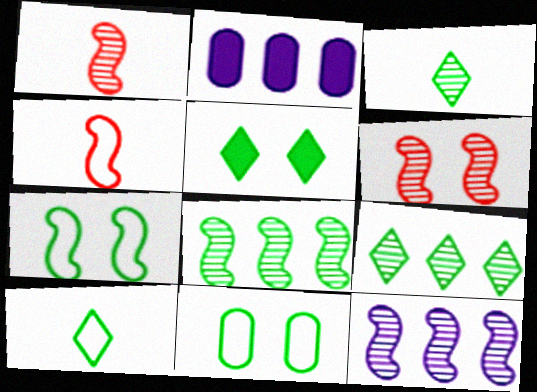[[2, 6, 10], 
[5, 9, 10]]